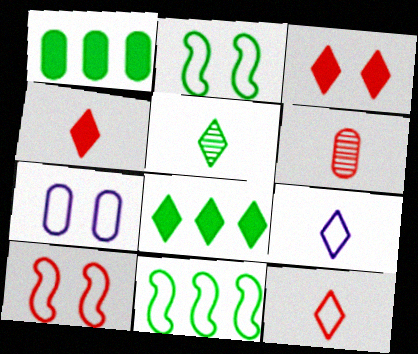[[1, 2, 5], 
[1, 6, 7], 
[4, 5, 9], 
[7, 11, 12]]